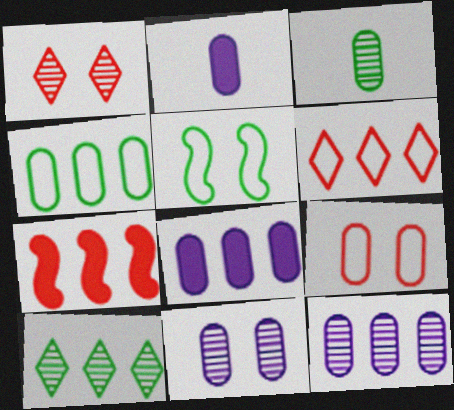[[3, 8, 9]]